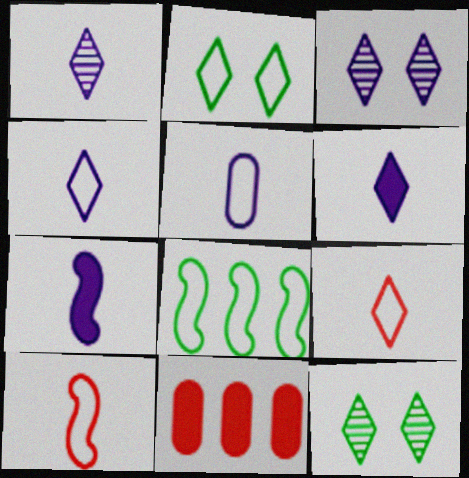[[1, 4, 6], 
[1, 5, 7]]